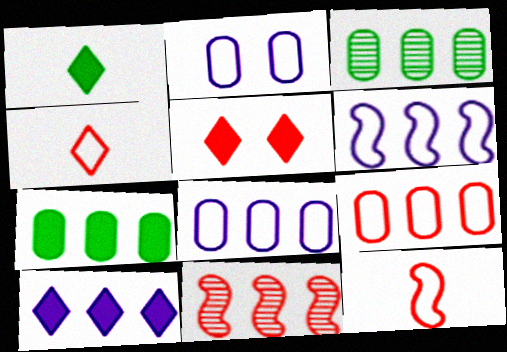[[1, 2, 11], 
[1, 5, 10]]